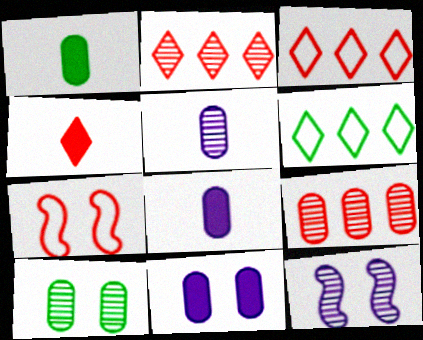[[1, 3, 12], 
[4, 7, 9], 
[5, 9, 10]]